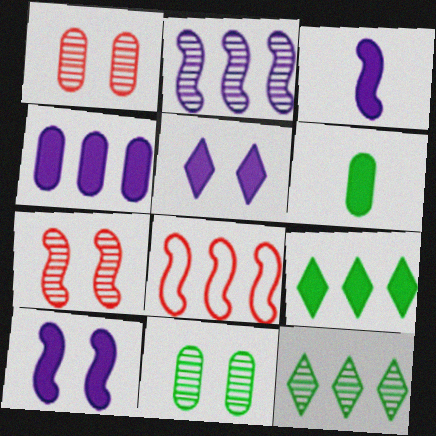[[3, 4, 5], 
[4, 8, 12]]